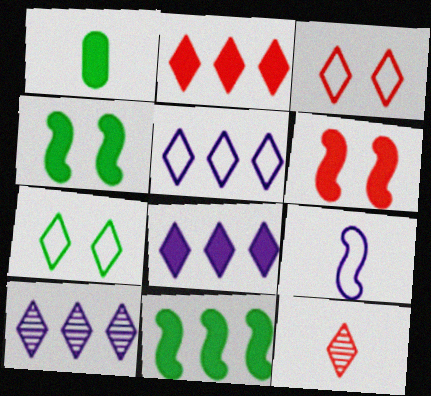[[1, 6, 8], 
[1, 9, 12], 
[2, 3, 12], 
[5, 8, 10], 
[7, 8, 12]]